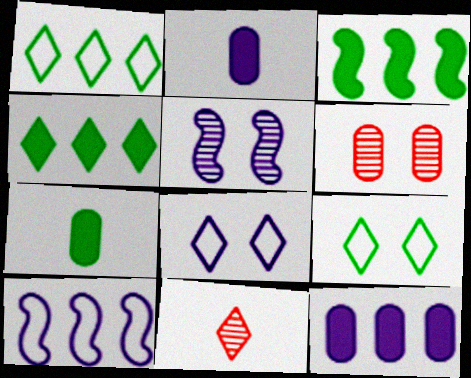[[4, 8, 11]]